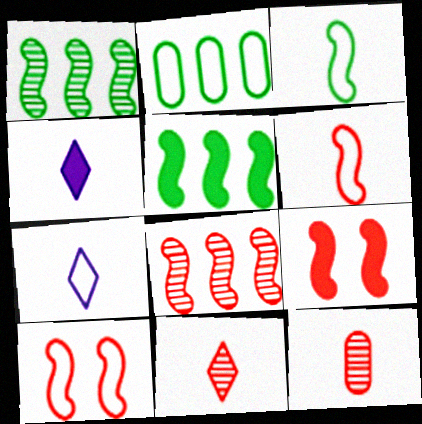[[2, 7, 10], 
[3, 4, 12], 
[6, 8, 9]]